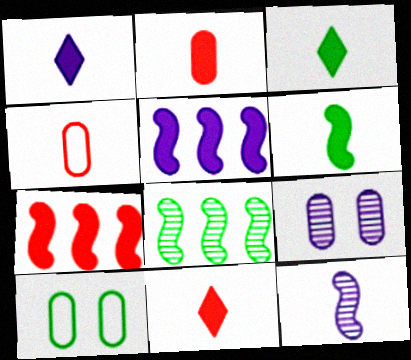[[1, 2, 6], 
[1, 3, 11], 
[3, 4, 12], 
[3, 8, 10]]